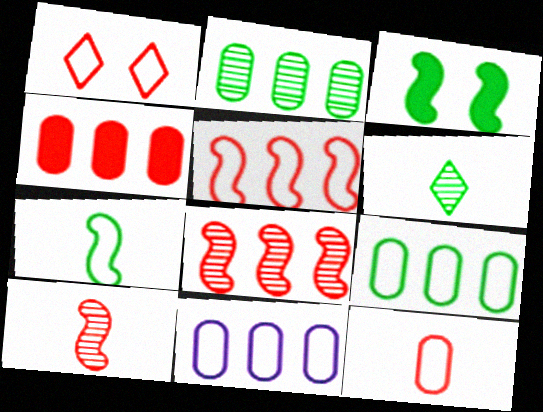[[1, 4, 10], 
[1, 5, 12], 
[1, 7, 11], 
[2, 4, 11], 
[3, 6, 9]]